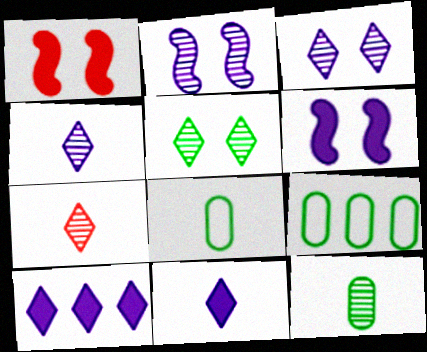[[1, 4, 9], 
[6, 7, 9]]